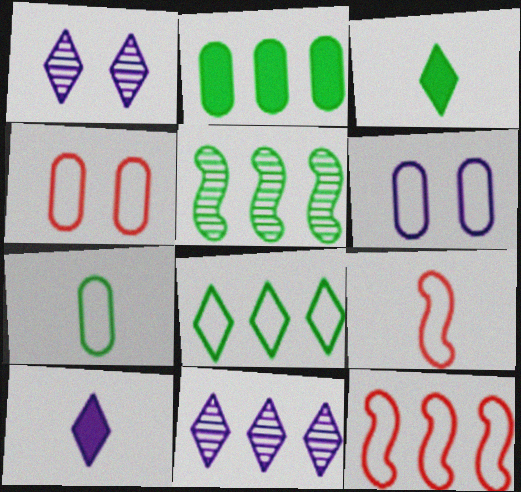[[1, 2, 9], 
[2, 5, 8], 
[2, 11, 12], 
[4, 5, 10], 
[6, 8, 9]]